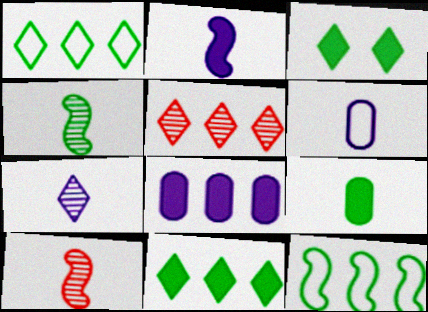[[2, 6, 7], 
[5, 8, 12]]